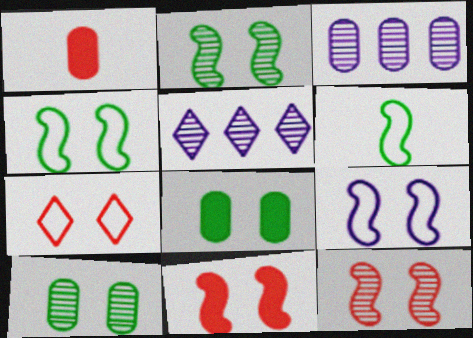[[1, 4, 5], 
[2, 9, 11]]